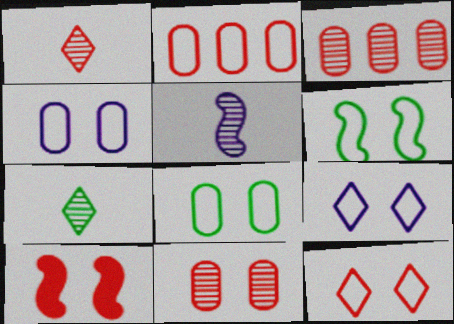[[1, 2, 10], 
[4, 6, 12], 
[10, 11, 12]]